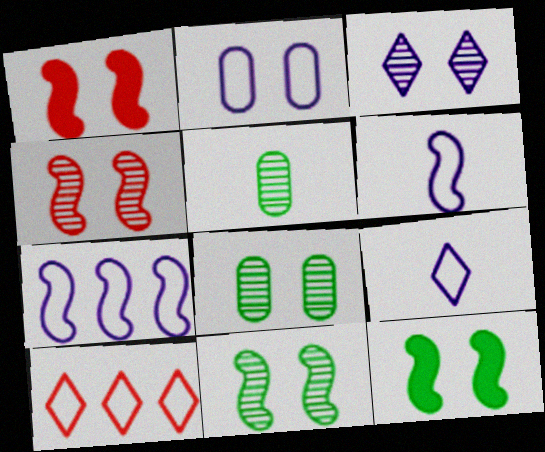[[2, 7, 9], 
[3, 4, 8]]